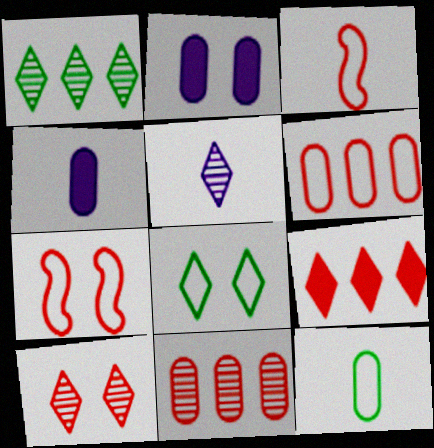[[1, 2, 3], 
[1, 4, 7], 
[1, 5, 10], 
[2, 11, 12], 
[5, 8, 9]]